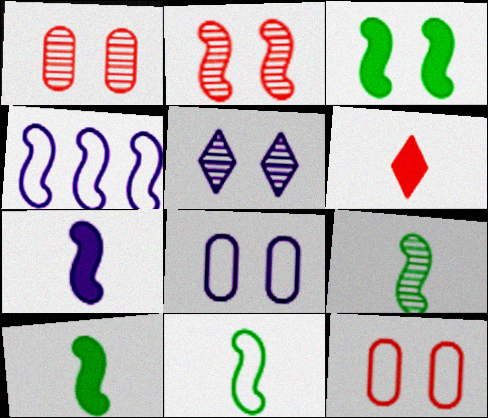[[2, 4, 10], 
[3, 5, 12], 
[9, 10, 11]]